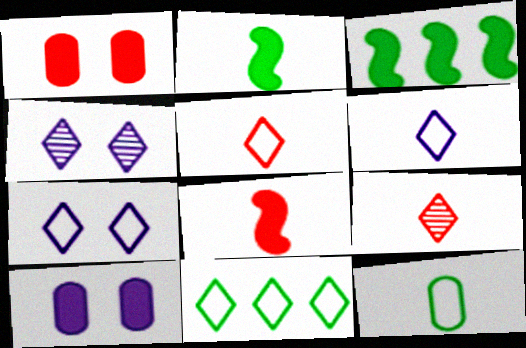[[5, 7, 11]]